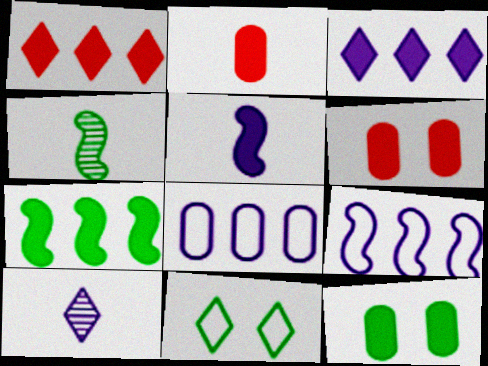[[1, 5, 12], 
[1, 10, 11]]